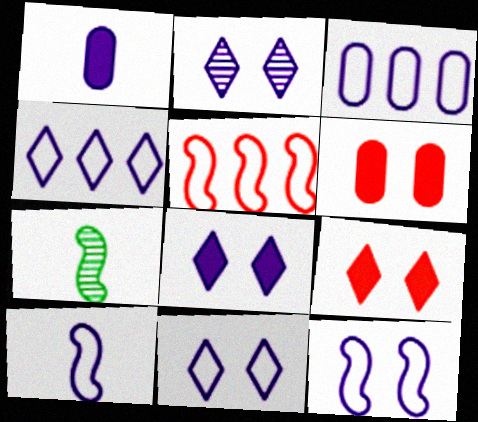[[2, 8, 11], 
[3, 7, 9], 
[3, 10, 11], 
[4, 6, 7]]